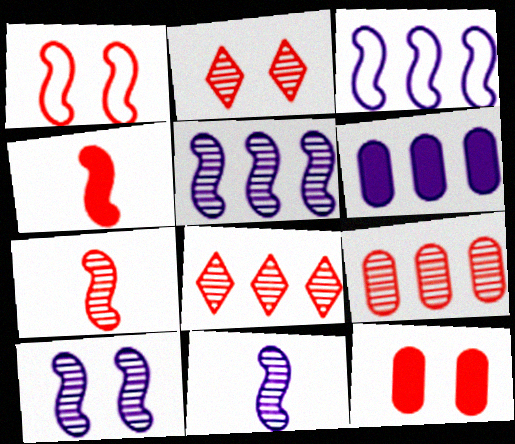[[1, 2, 12], 
[2, 7, 9], 
[5, 10, 11]]